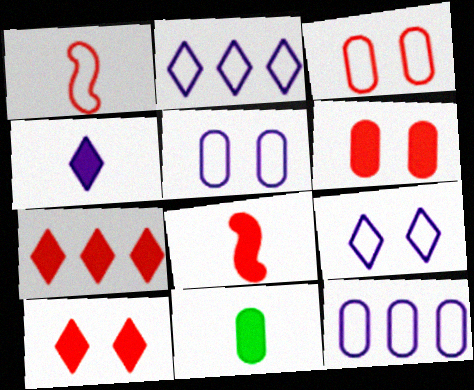[[4, 8, 11], 
[6, 7, 8]]